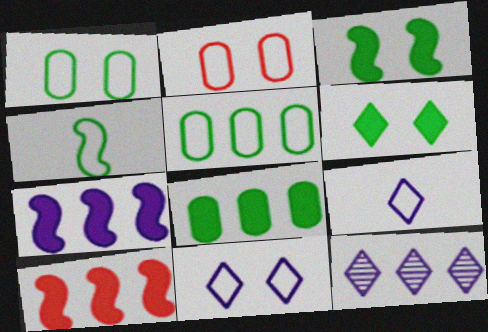[[5, 10, 12]]